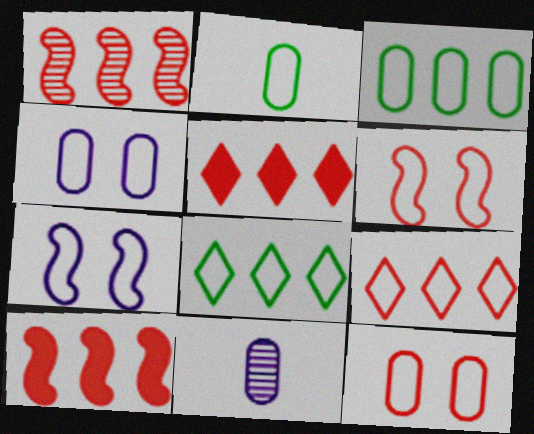[[2, 7, 9]]